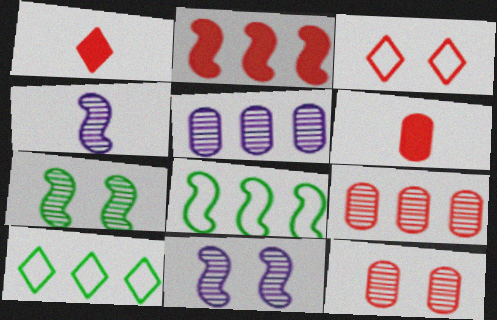[[2, 5, 10], 
[6, 10, 11]]